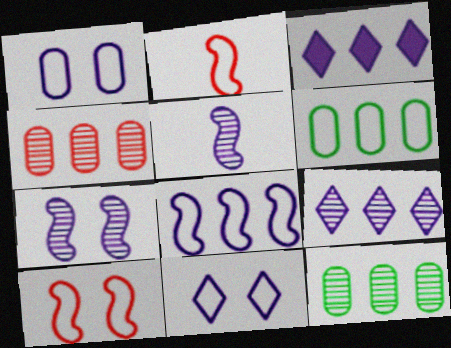[[1, 3, 5], 
[2, 6, 11]]